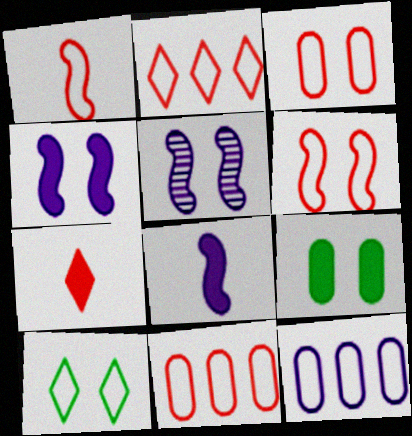[[1, 2, 3], 
[1, 10, 12]]